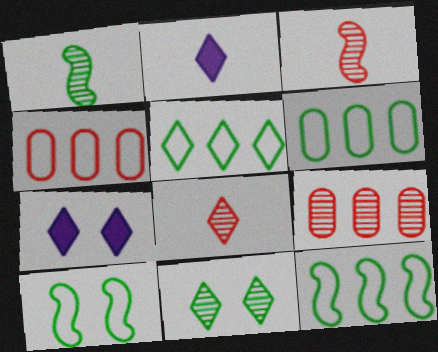[[1, 4, 7], 
[2, 9, 10], 
[3, 6, 7], 
[5, 6, 12], 
[5, 7, 8]]